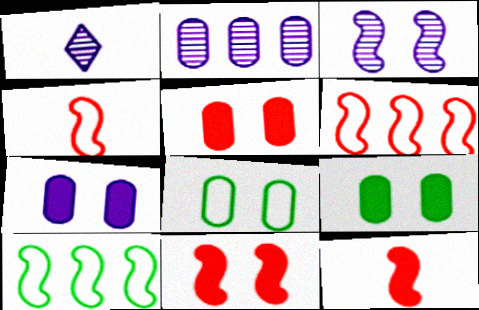[[1, 2, 3], 
[1, 5, 10], 
[1, 6, 9], 
[3, 10, 12], 
[5, 7, 9]]